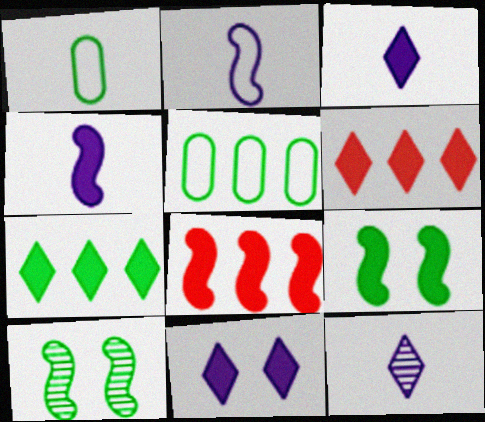[[1, 7, 10], 
[2, 8, 10], 
[4, 8, 9]]